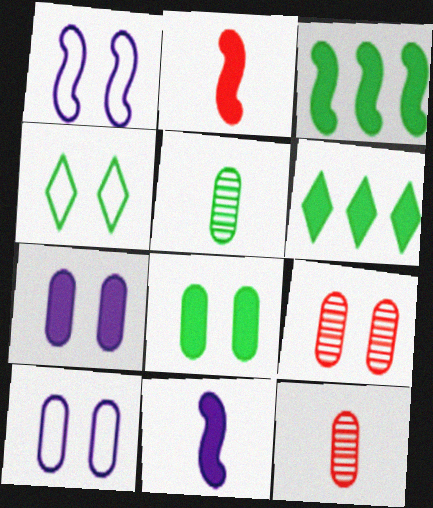[[1, 6, 12], 
[2, 6, 7], 
[3, 4, 5], 
[8, 9, 10]]